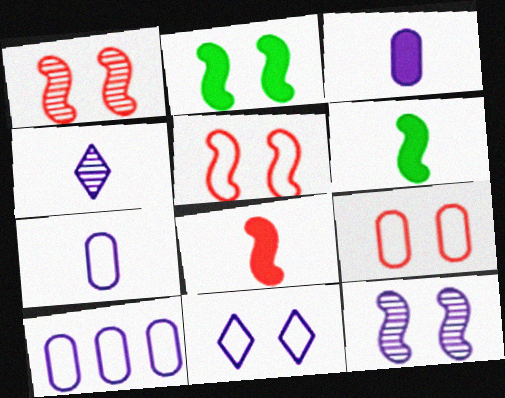[[2, 5, 12]]